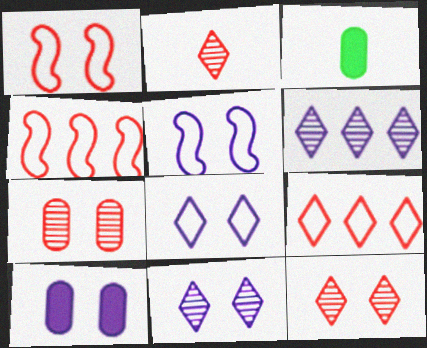[[1, 3, 6], 
[3, 4, 11], 
[5, 10, 11]]